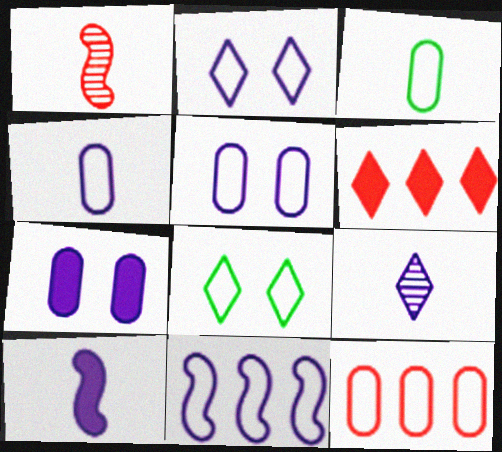[[2, 4, 11], 
[3, 5, 12], 
[4, 9, 10], 
[6, 8, 9], 
[7, 9, 11]]